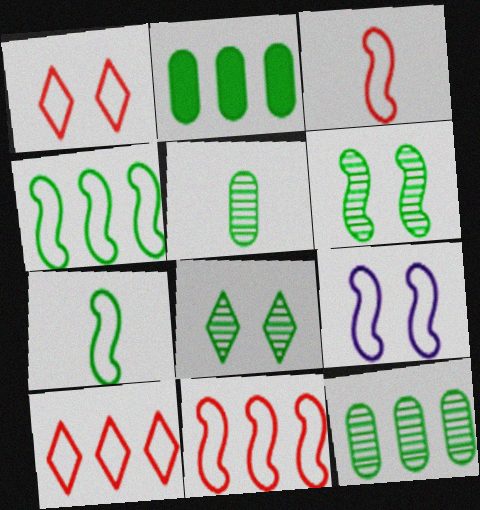[[2, 7, 8], 
[3, 4, 9], 
[7, 9, 11]]